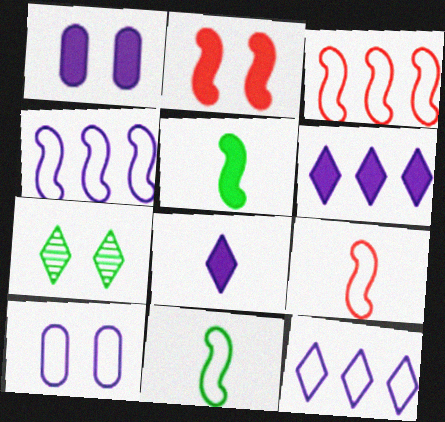[[2, 7, 10]]